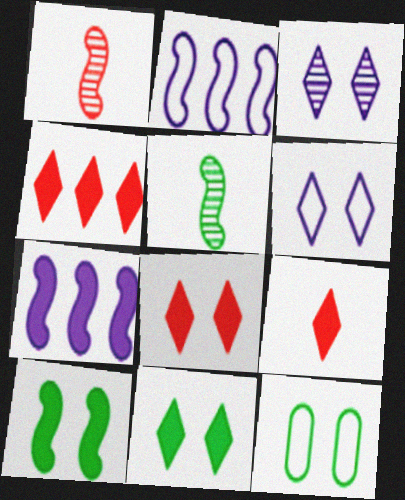[[1, 2, 10], 
[4, 8, 9]]